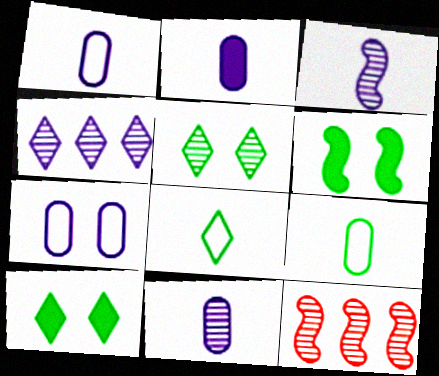[[1, 2, 11], 
[1, 10, 12], 
[5, 11, 12]]